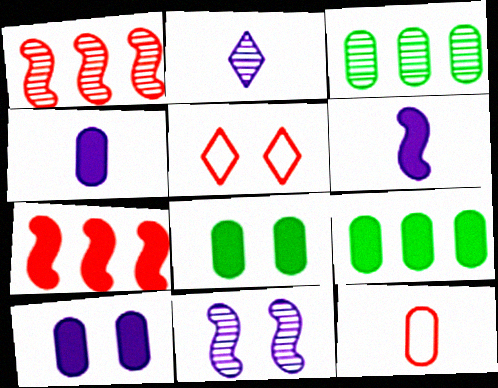[[3, 5, 6], 
[3, 10, 12], 
[5, 8, 11]]